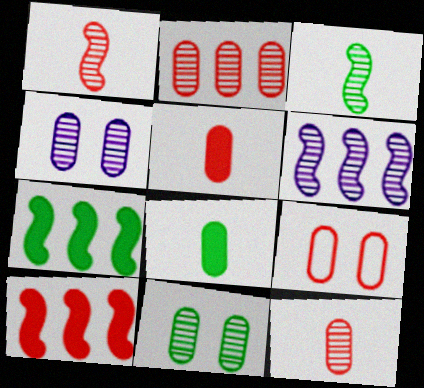[[2, 5, 9]]